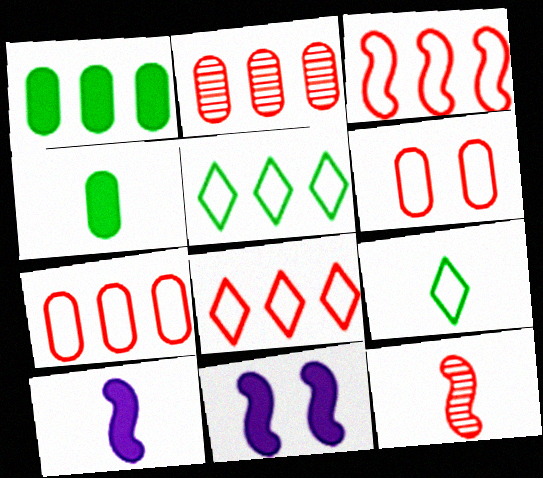[[2, 9, 11], 
[3, 7, 8]]